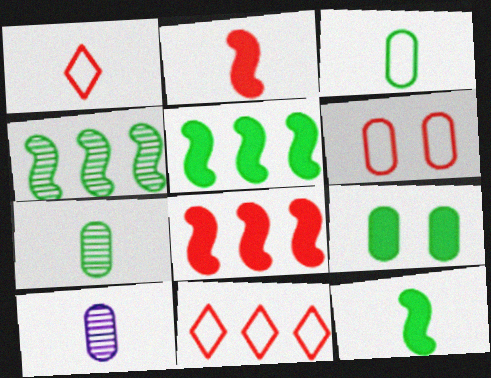[[1, 10, 12]]